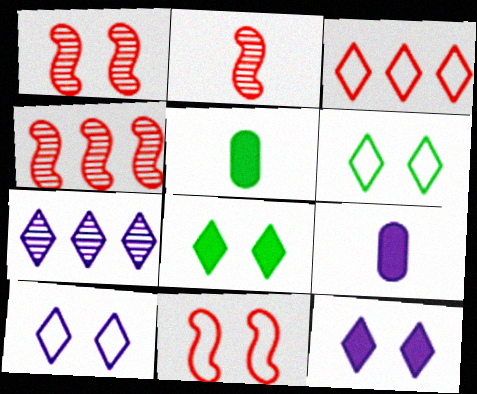[[1, 2, 4], 
[4, 5, 10], 
[4, 6, 9], 
[5, 7, 11]]